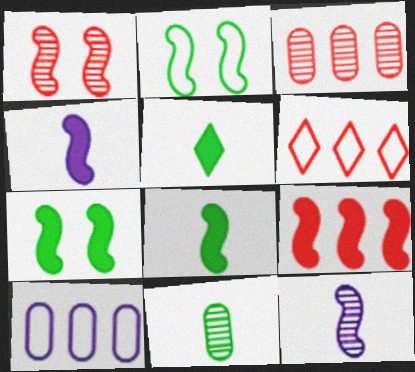[[1, 5, 10], 
[2, 9, 12], 
[3, 6, 9], 
[4, 7, 9]]